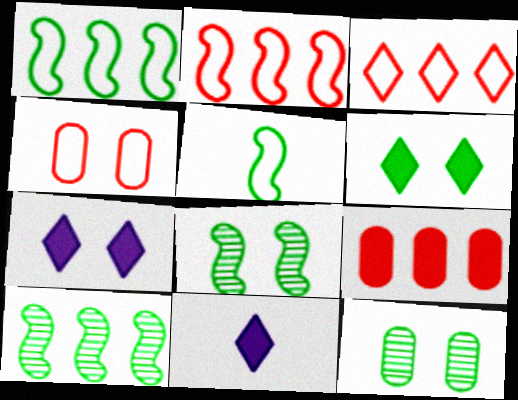[[2, 11, 12], 
[4, 7, 8], 
[4, 10, 11]]